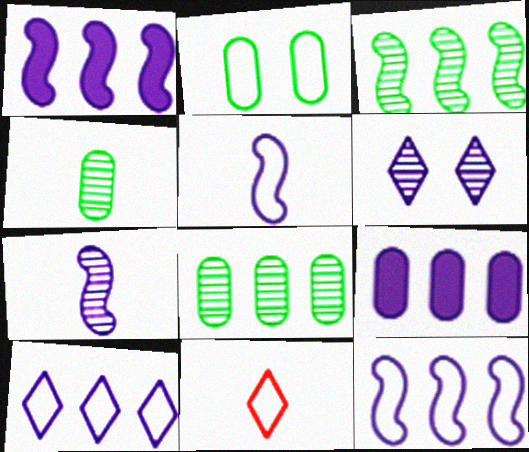[[2, 11, 12], 
[5, 6, 9]]